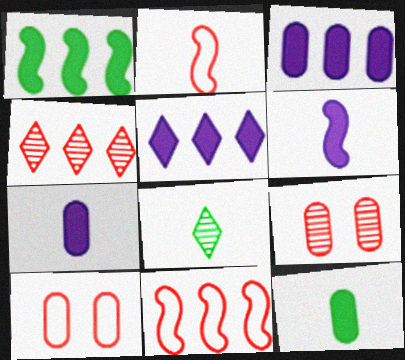[[2, 7, 8]]